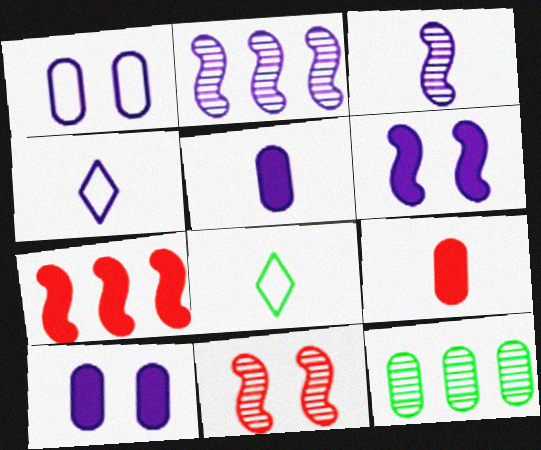[[1, 9, 12], 
[2, 4, 10], 
[3, 4, 5], 
[3, 8, 9]]